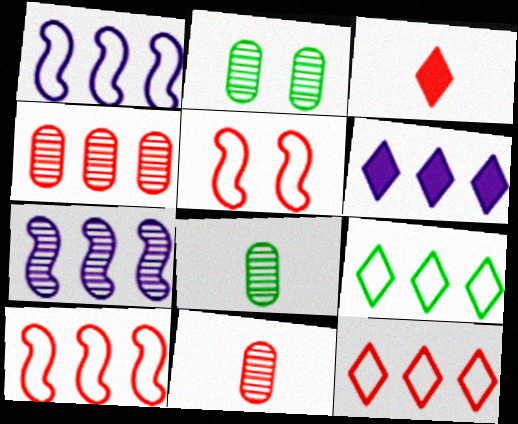[[1, 2, 3], 
[3, 4, 5], 
[5, 6, 8]]